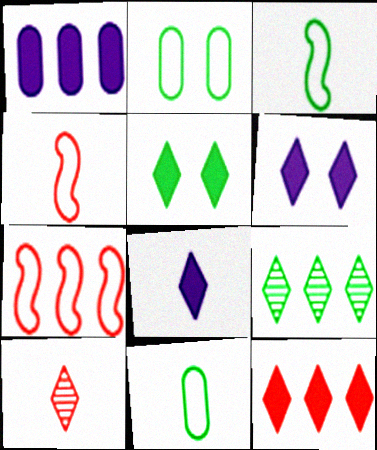[[1, 7, 9], 
[5, 8, 12]]